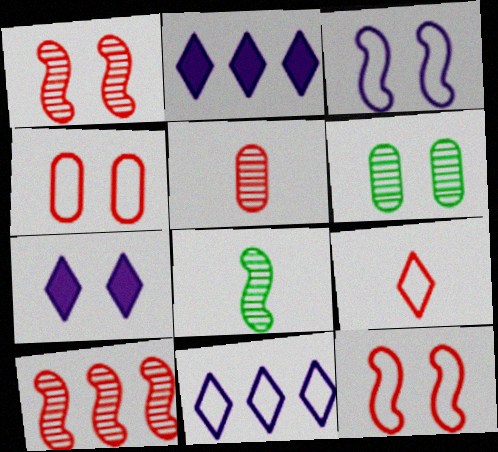[[2, 4, 8], 
[6, 7, 12]]